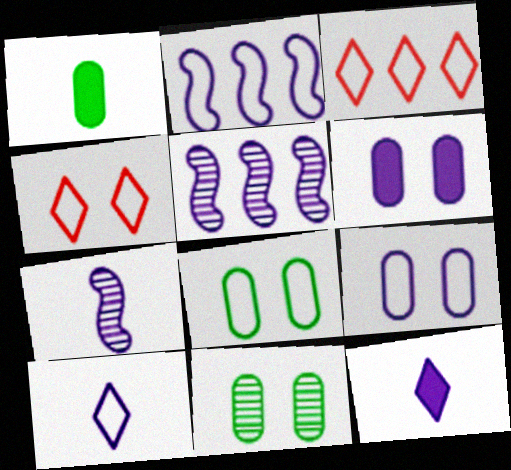[[1, 4, 5], 
[2, 9, 10], 
[5, 6, 10], 
[5, 9, 12]]